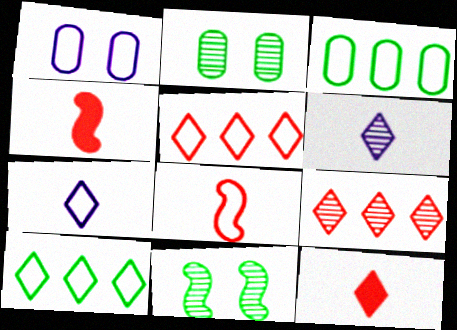[[1, 8, 10]]